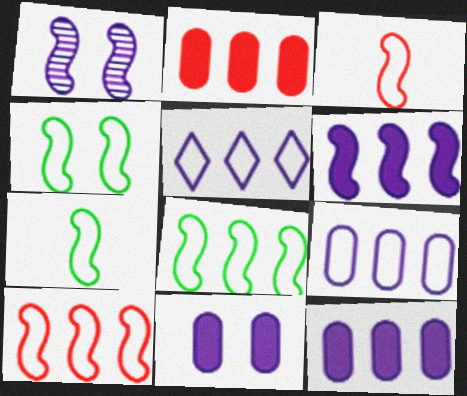[[4, 7, 8]]